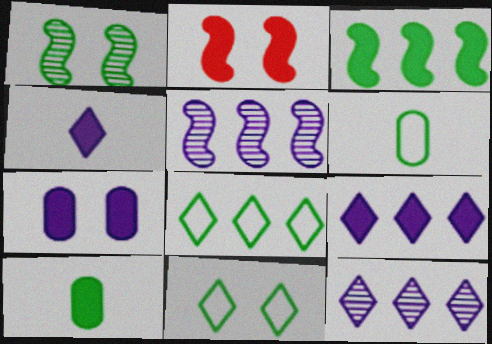[[1, 8, 10], 
[2, 6, 12], 
[2, 9, 10]]